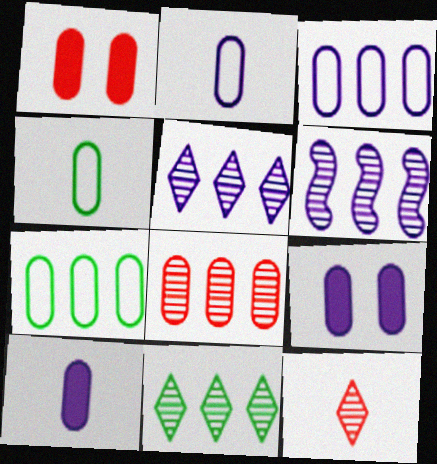[[4, 8, 9], 
[6, 8, 11]]